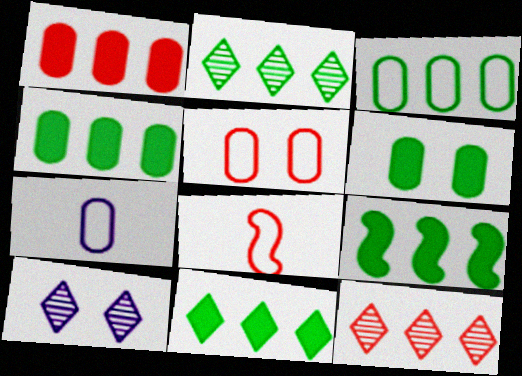[[2, 3, 9], 
[3, 5, 7], 
[4, 8, 10], 
[4, 9, 11]]